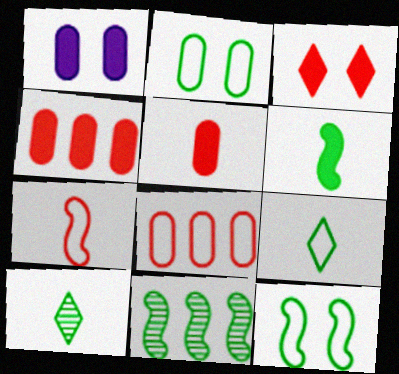[[6, 11, 12]]